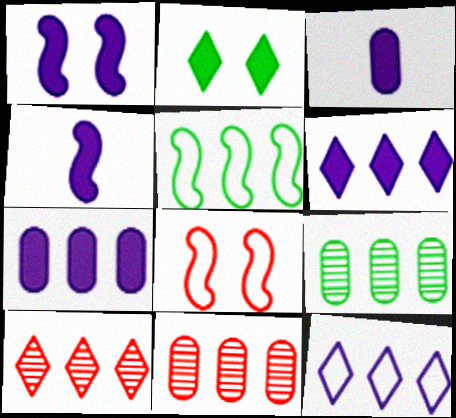[[1, 3, 6], 
[5, 6, 11], 
[5, 7, 10]]